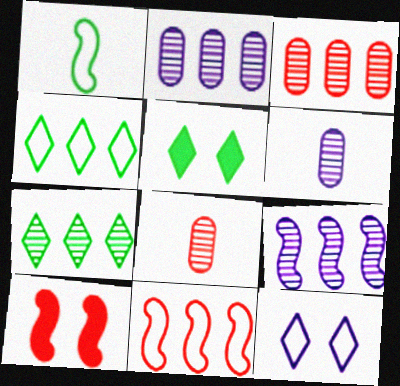[[1, 9, 10], 
[3, 7, 9], 
[4, 6, 10], 
[5, 6, 11]]